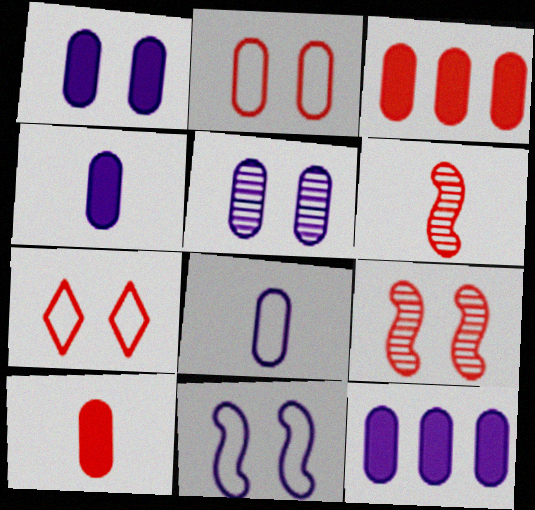[[1, 4, 12], 
[3, 6, 7], 
[5, 8, 12]]